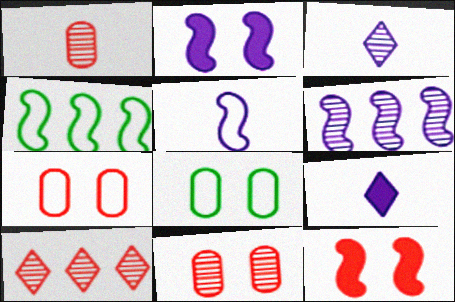[[2, 5, 6], 
[4, 9, 11]]